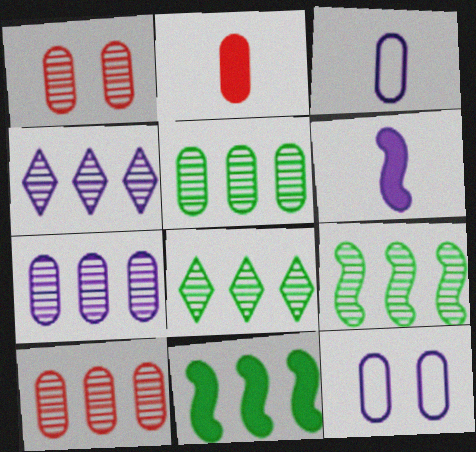[[2, 5, 12], 
[4, 6, 12], 
[4, 9, 10], 
[5, 7, 10], 
[5, 8, 9]]